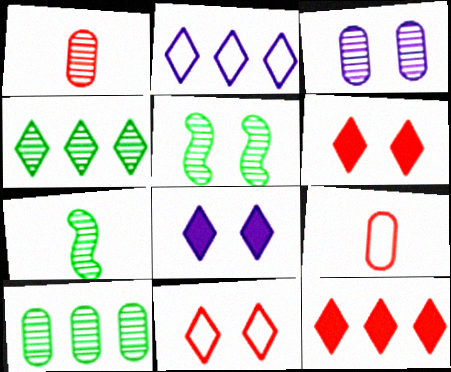[[1, 3, 10], 
[2, 4, 12]]